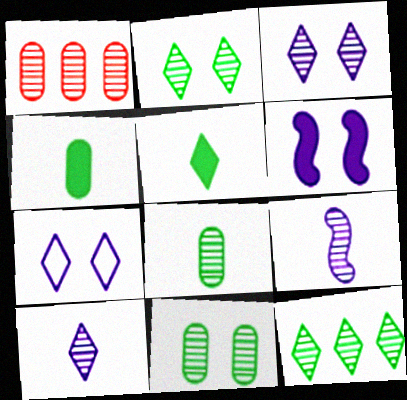[[1, 2, 9]]